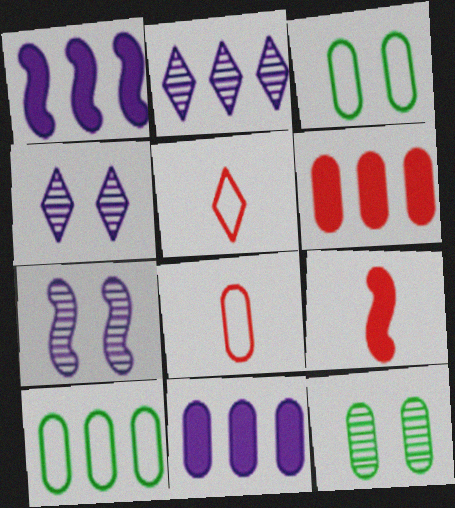[[1, 5, 12], 
[2, 3, 9], 
[4, 9, 10], 
[8, 11, 12]]